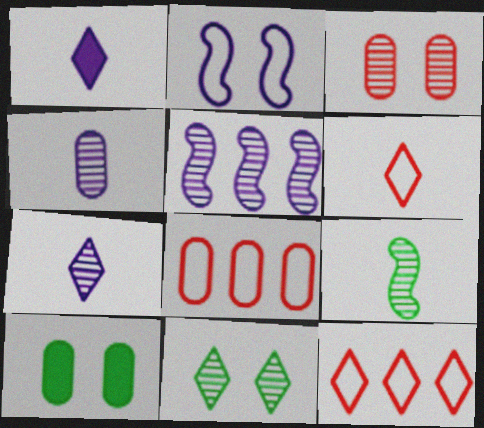[[1, 11, 12], 
[4, 8, 10], 
[5, 6, 10]]